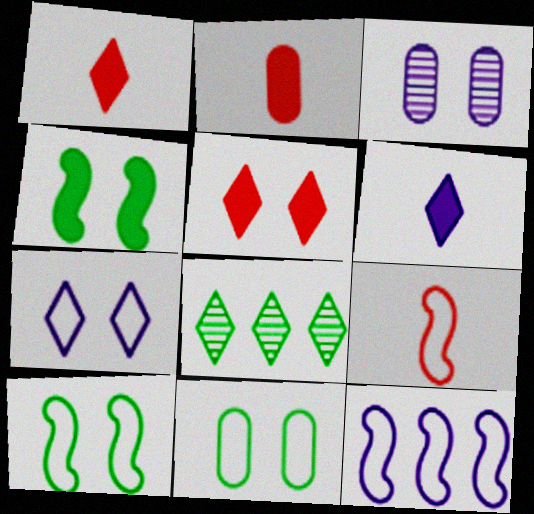[[1, 7, 8], 
[3, 5, 10], 
[3, 6, 12], 
[9, 10, 12]]